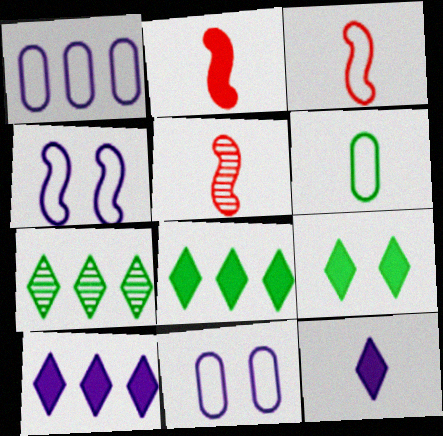[[1, 5, 9], 
[2, 3, 5], 
[2, 7, 11], 
[5, 6, 12], 
[5, 8, 11]]